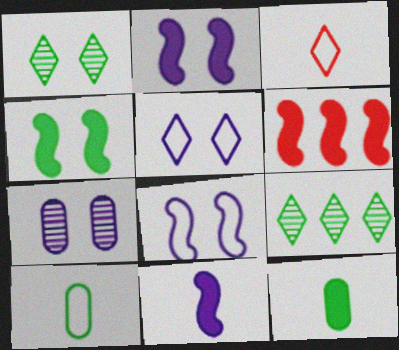[[2, 5, 7], 
[4, 6, 11], 
[4, 9, 10]]